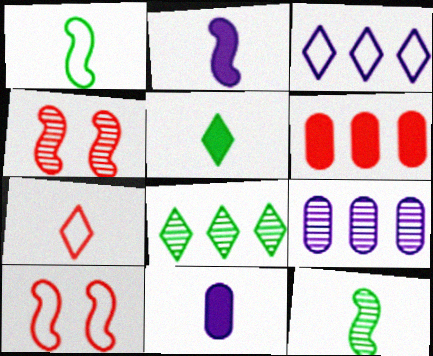[[4, 6, 7], 
[5, 9, 10], 
[7, 11, 12], 
[8, 10, 11]]